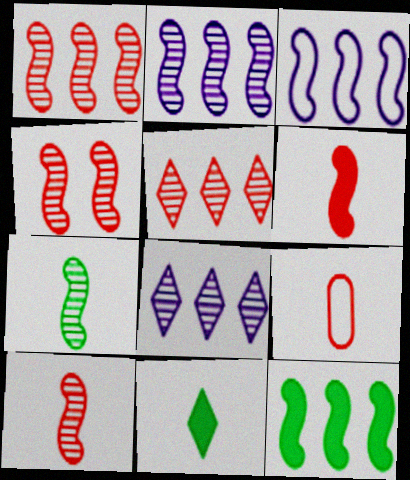[[1, 3, 12], 
[1, 4, 10], 
[2, 4, 7]]